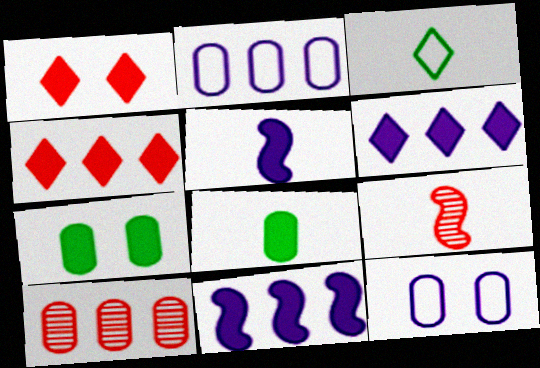[[1, 8, 11], 
[4, 5, 7], 
[8, 10, 12]]